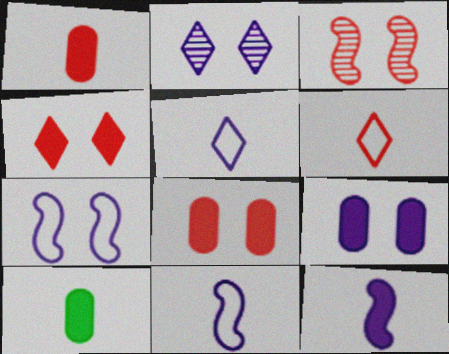[[2, 7, 9]]